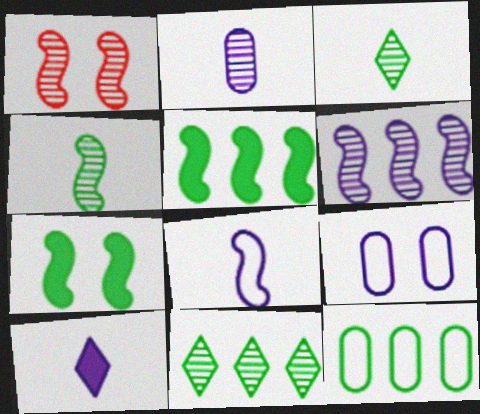[[1, 2, 11], 
[1, 4, 6], 
[1, 5, 8], 
[1, 10, 12], 
[2, 8, 10], 
[3, 7, 12], 
[5, 11, 12], 
[6, 9, 10]]